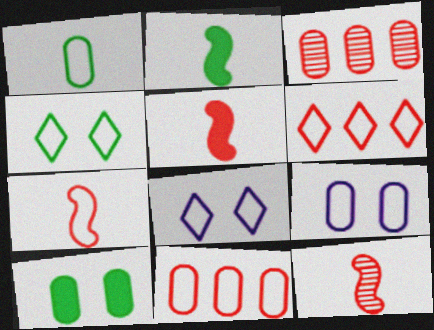[[1, 9, 11], 
[2, 3, 8], 
[5, 7, 12]]